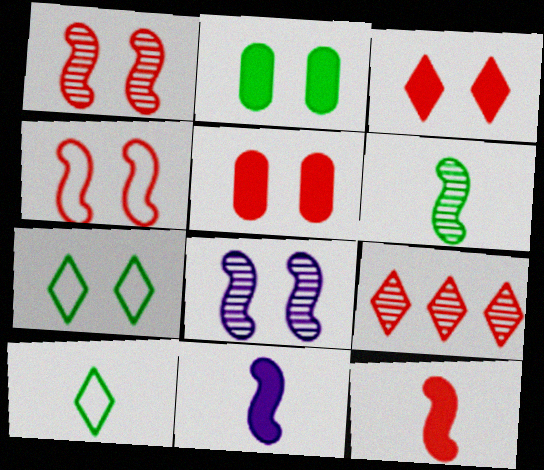[[5, 7, 8]]